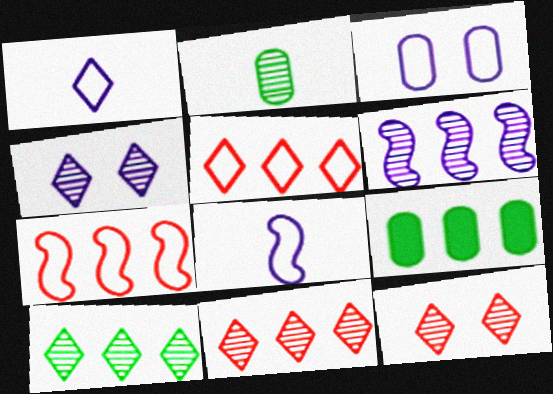[[2, 6, 12], 
[5, 6, 9], 
[8, 9, 12]]